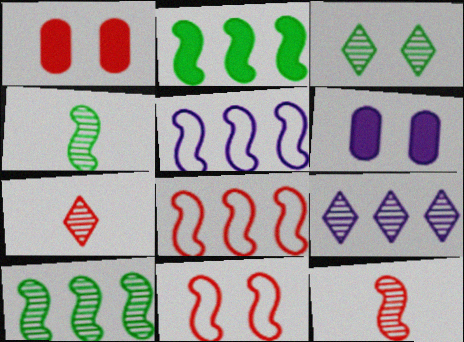[[1, 7, 8], 
[3, 6, 11], 
[3, 7, 9]]